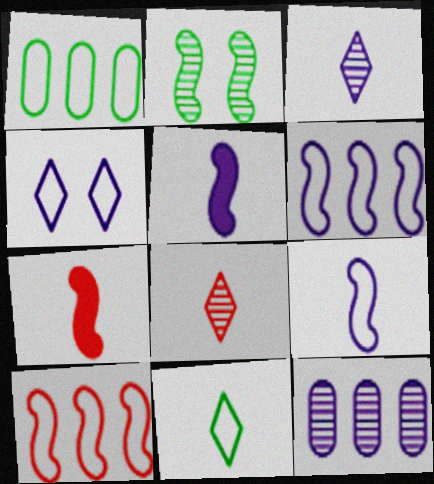[[2, 5, 10], 
[2, 6, 7], 
[2, 8, 12], 
[4, 5, 12]]